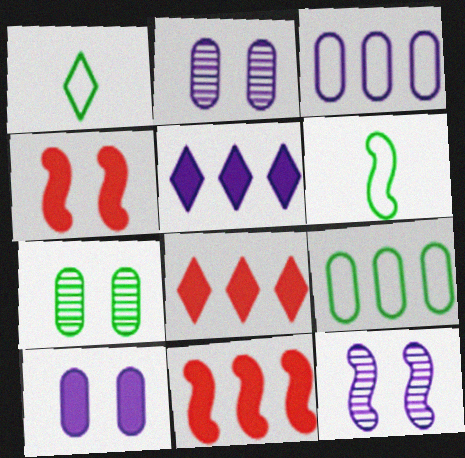[[1, 2, 11], 
[2, 6, 8], 
[6, 11, 12]]